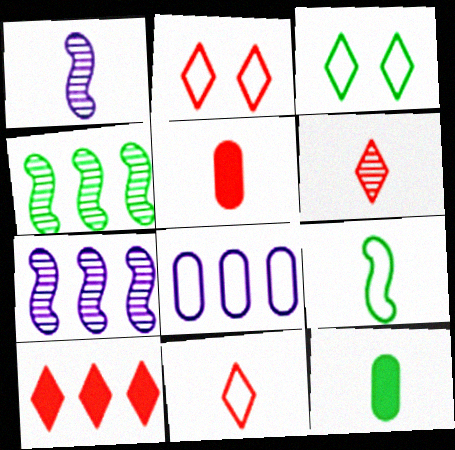[[1, 11, 12], 
[2, 6, 10], 
[2, 7, 12], 
[2, 8, 9], 
[3, 4, 12], 
[3, 5, 7], 
[4, 8, 10]]